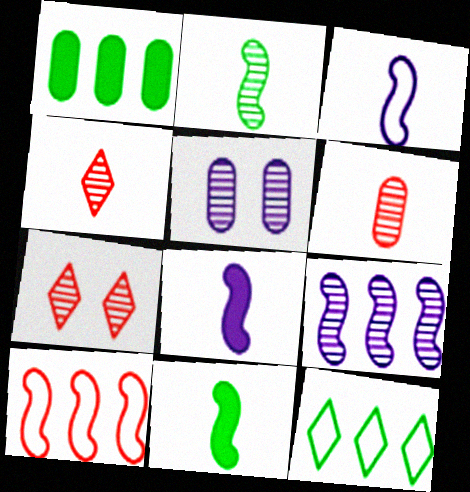[[1, 3, 7]]